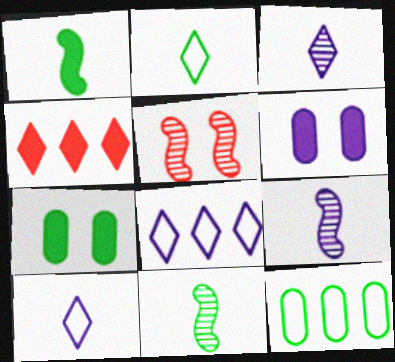[[1, 4, 6], 
[6, 8, 9]]